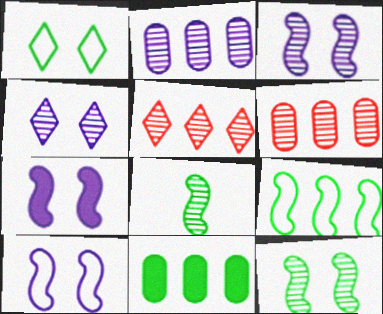[[1, 8, 11], 
[3, 7, 10], 
[4, 6, 8]]